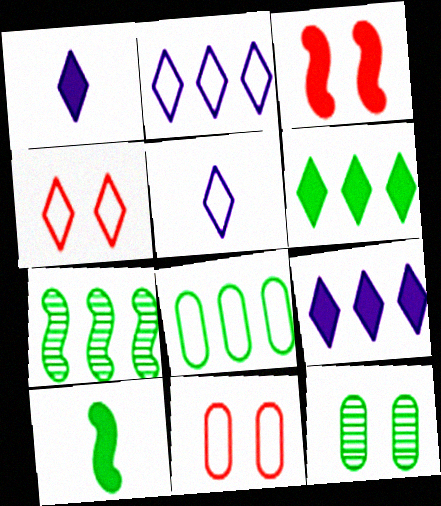[[1, 7, 11], 
[6, 7, 8]]